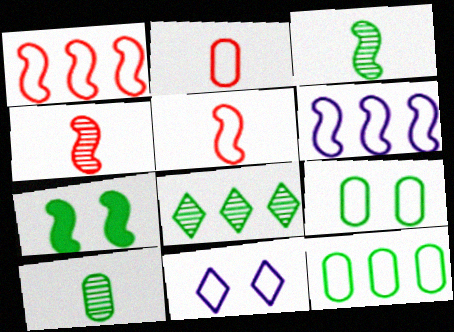[[4, 6, 7], 
[5, 11, 12]]